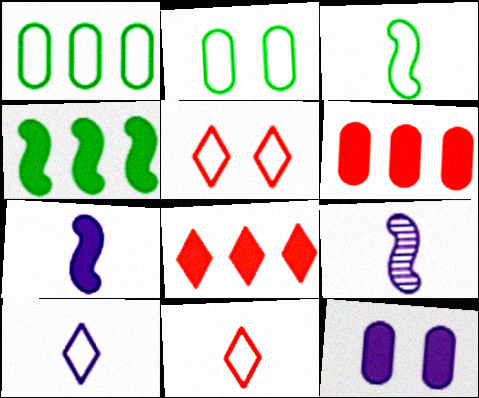[[2, 8, 9]]